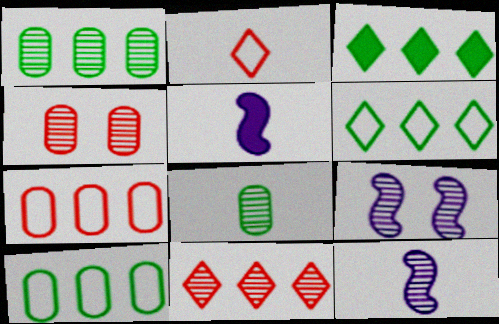[[2, 5, 8], 
[4, 5, 6], 
[8, 9, 11]]